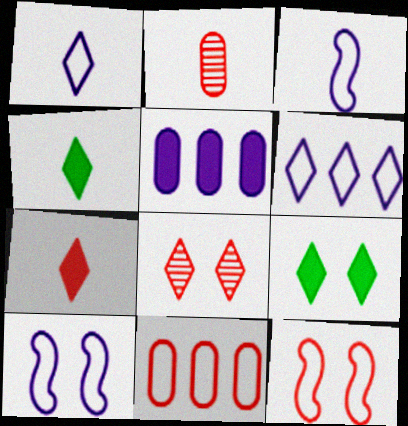[[2, 3, 4], 
[4, 6, 8]]